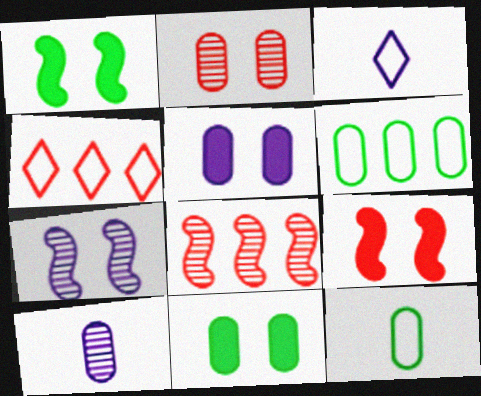[[1, 4, 10], 
[3, 8, 11]]